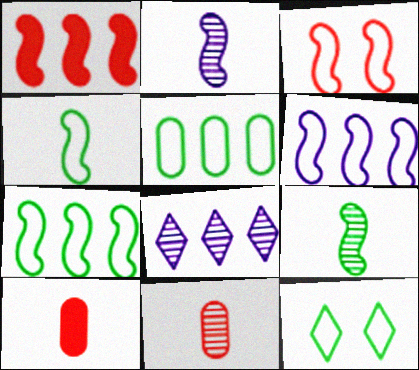[[1, 5, 8], 
[3, 4, 6], 
[4, 5, 12]]